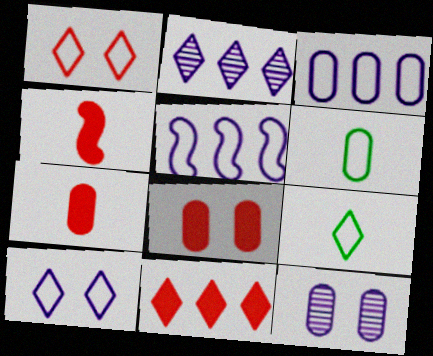[[1, 5, 6], 
[4, 8, 11]]